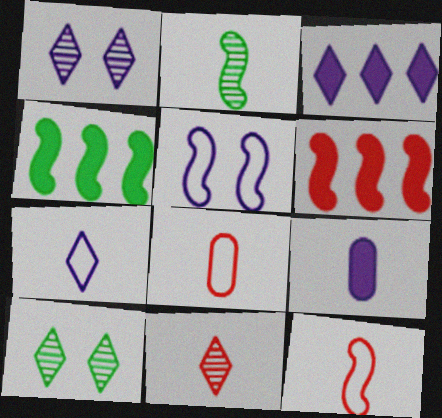[[1, 3, 7], 
[1, 4, 8], 
[2, 5, 6]]